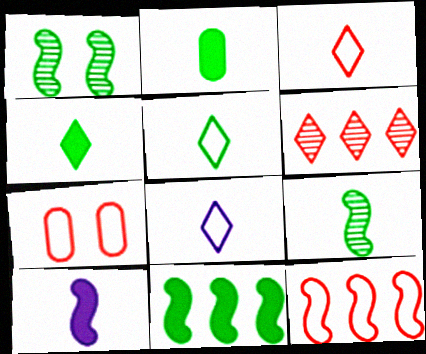[[1, 10, 12], 
[2, 5, 9], 
[3, 5, 8], 
[3, 7, 12]]